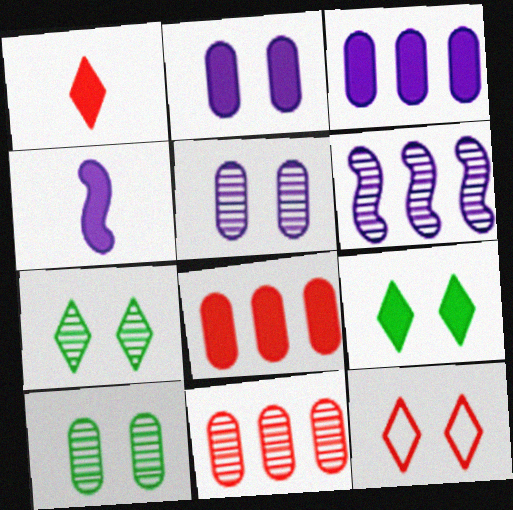[[4, 8, 9]]